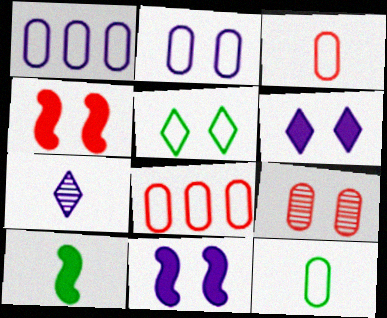[[1, 7, 11], 
[2, 8, 12], 
[3, 7, 10], 
[5, 9, 11]]